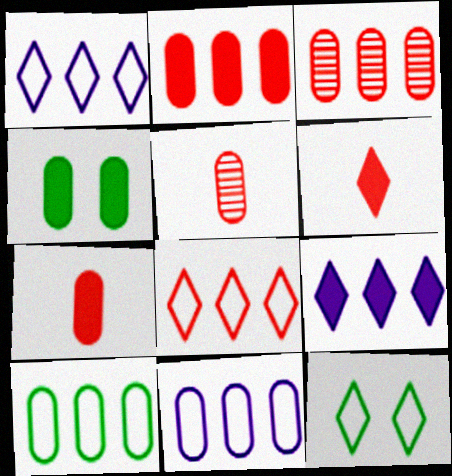[[4, 5, 11]]